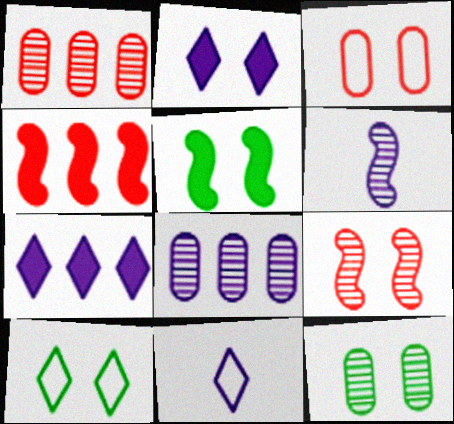[[1, 5, 11], 
[4, 11, 12], 
[5, 10, 12]]